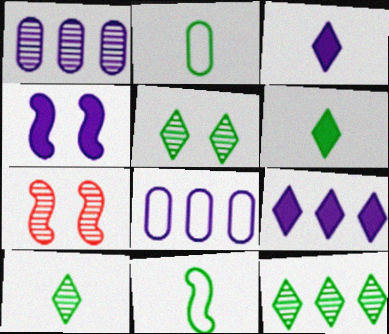[[1, 7, 10], 
[2, 7, 9], 
[5, 10, 12], 
[6, 7, 8]]